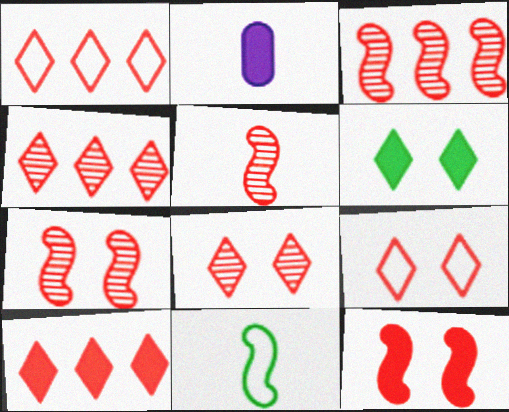[[1, 4, 10], 
[3, 5, 7]]